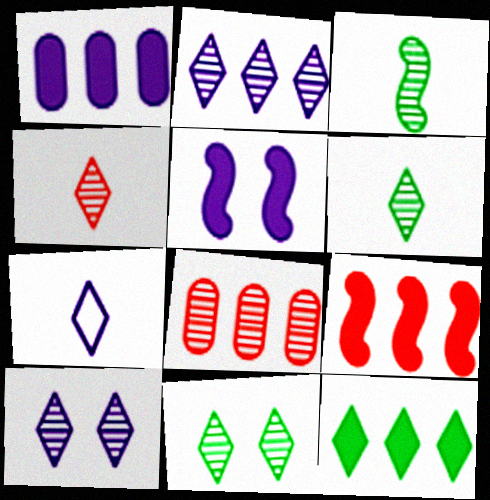[[1, 9, 12], 
[2, 4, 11], 
[3, 8, 10]]